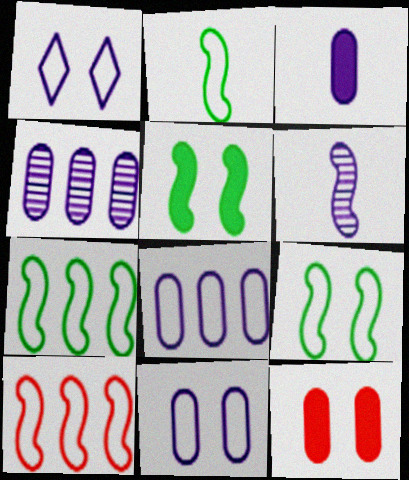[[2, 7, 9], 
[3, 4, 11], 
[5, 6, 10]]